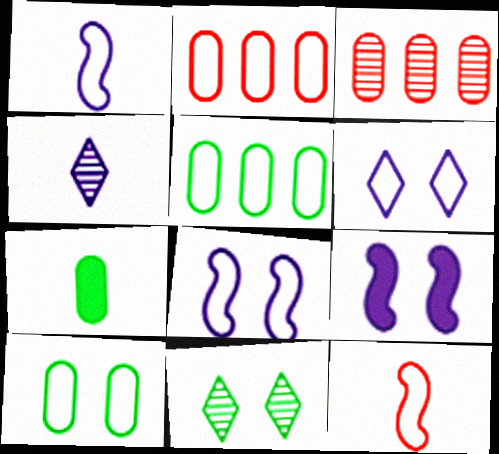[[4, 7, 12], 
[5, 6, 12]]